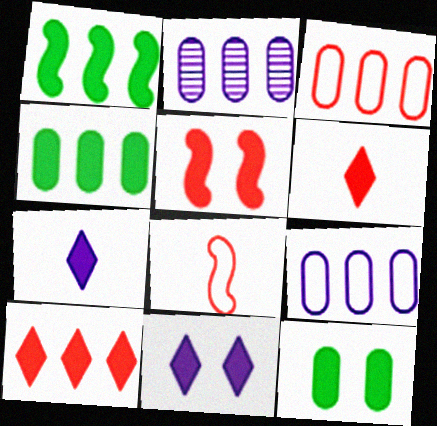[[2, 3, 4], 
[4, 5, 7], 
[5, 11, 12]]